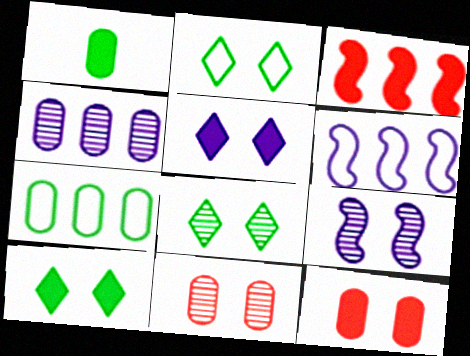[[1, 3, 5], 
[2, 8, 10], 
[2, 9, 12], 
[8, 9, 11]]